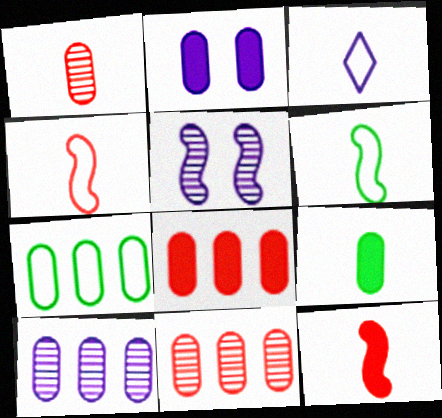[[1, 2, 7], 
[2, 8, 9], 
[7, 8, 10]]